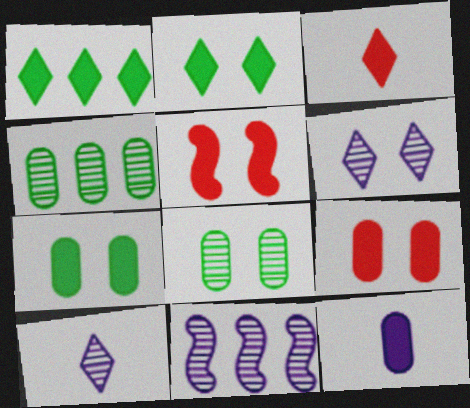[[1, 5, 12]]